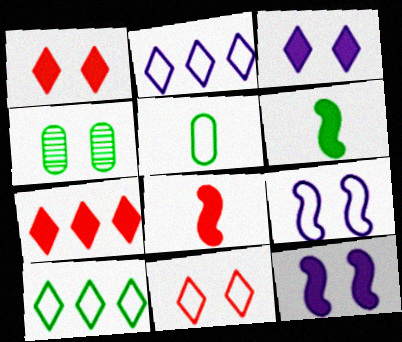[[1, 4, 9], 
[2, 4, 8], 
[4, 6, 10], 
[4, 11, 12]]